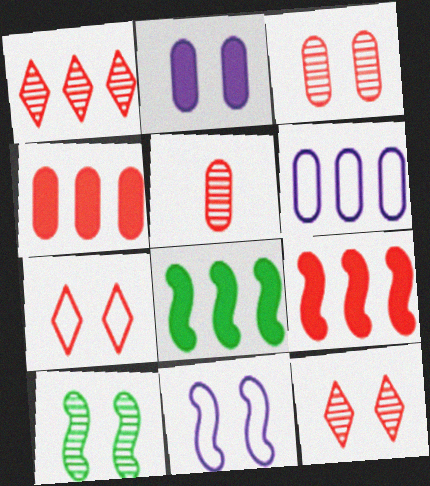[[1, 6, 8], 
[2, 7, 10], 
[5, 7, 9]]